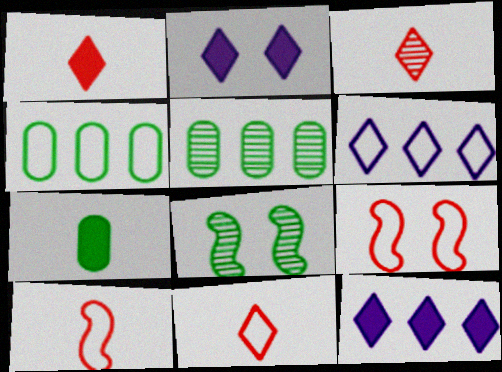[[1, 3, 11], 
[2, 5, 10]]